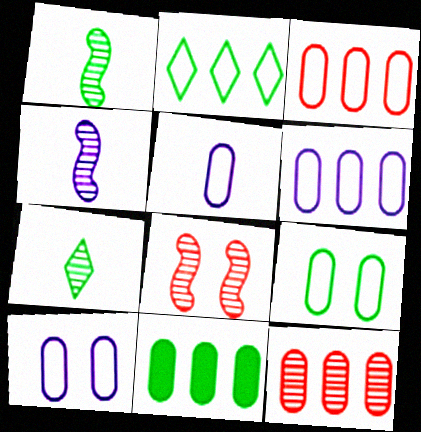[[3, 5, 9], 
[5, 6, 10], 
[6, 11, 12]]